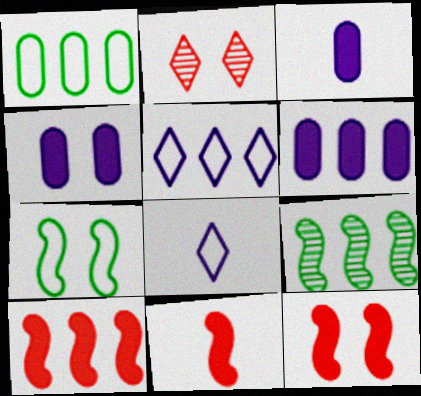[[2, 4, 7], 
[3, 4, 6], 
[10, 11, 12]]